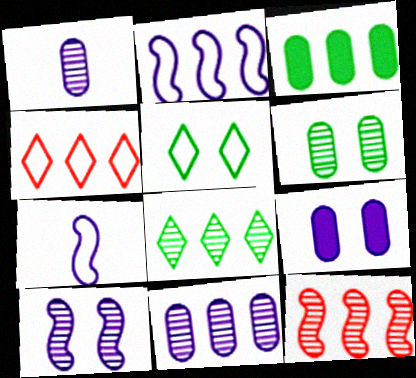[[8, 11, 12]]